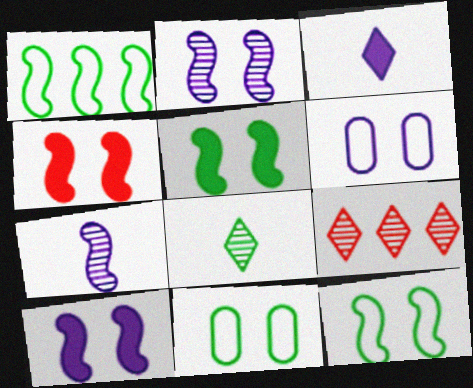[[1, 4, 7], 
[2, 4, 12], 
[4, 5, 10]]